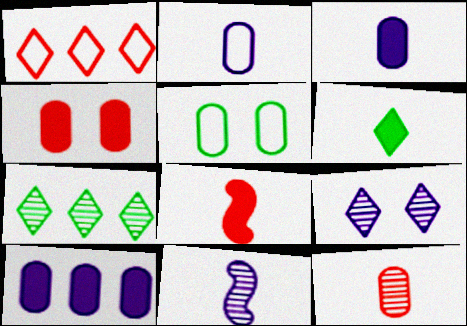[[1, 6, 9], 
[3, 6, 8], 
[5, 10, 12]]